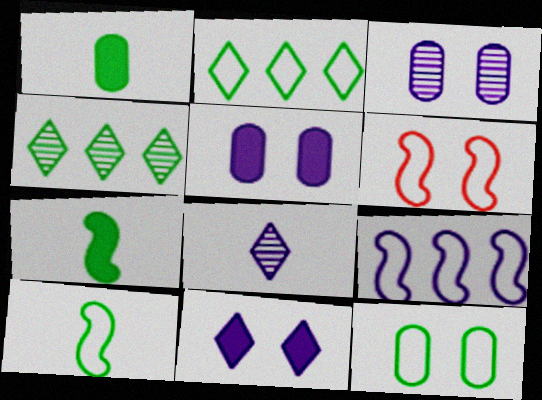[[2, 10, 12], 
[4, 7, 12], 
[5, 8, 9], 
[6, 9, 10]]